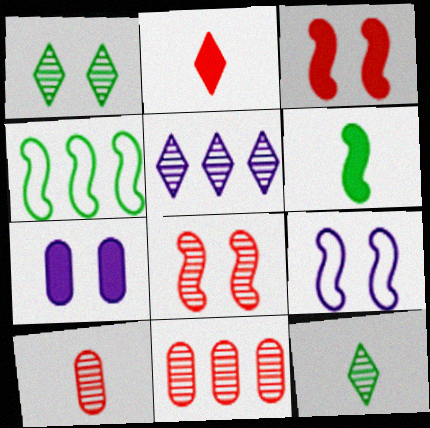[]